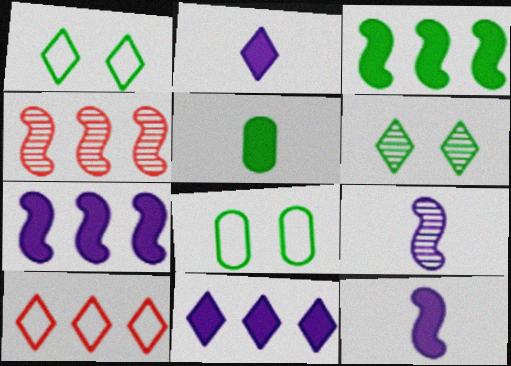[[2, 4, 8], 
[2, 6, 10]]